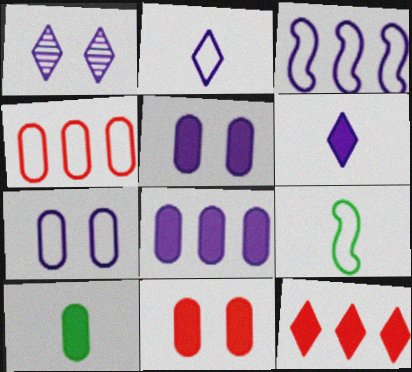[[2, 3, 7], 
[8, 10, 11]]